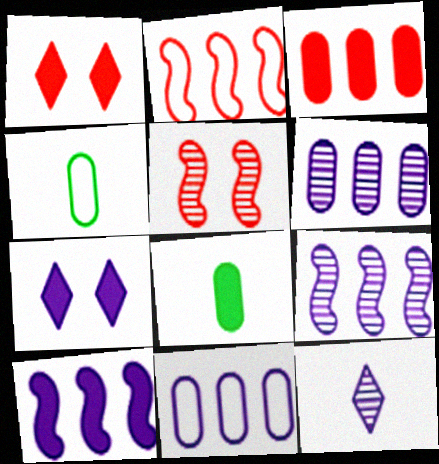[[1, 4, 9], 
[1, 8, 10]]